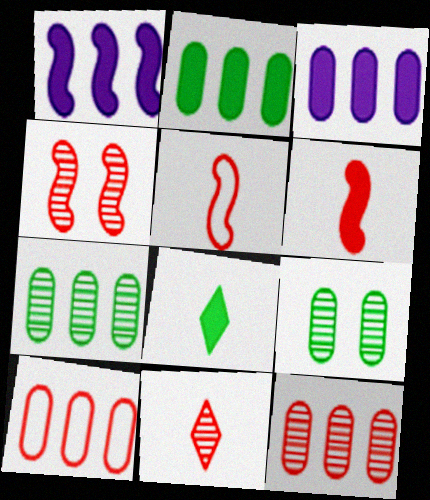[[3, 7, 10], 
[4, 11, 12]]